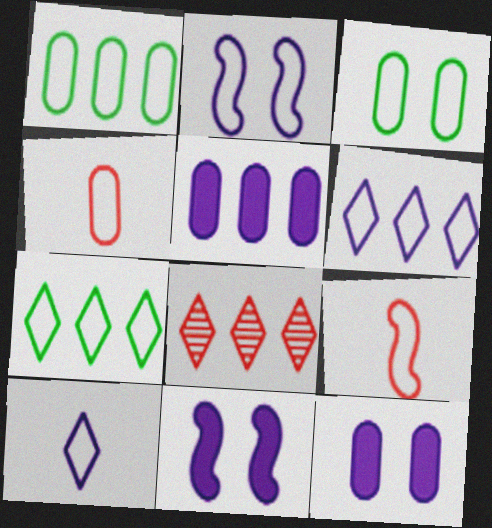[[2, 4, 7], 
[3, 6, 9]]